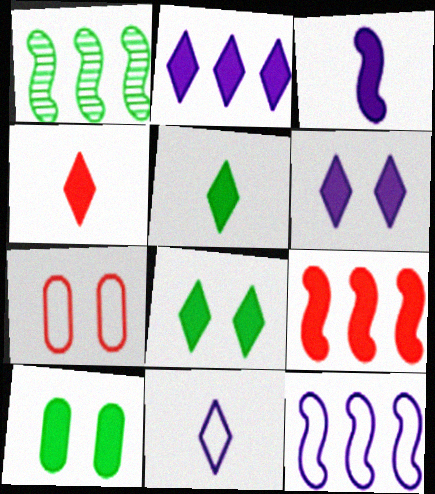[[1, 9, 12], 
[2, 4, 8]]